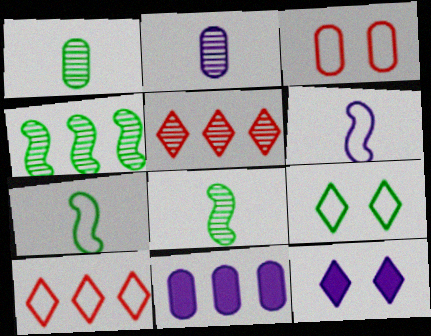[[1, 3, 11], 
[4, 10, 11]]